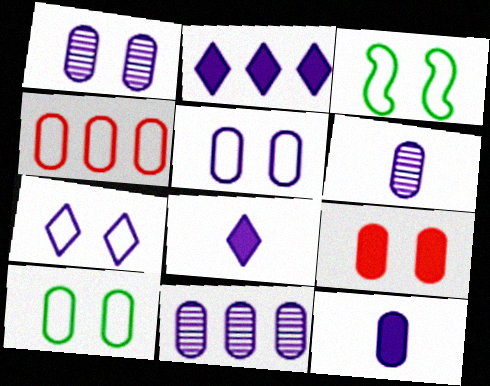[[1, 6, 11], 
[1, 9, 10], 
[5, 11, 12]]